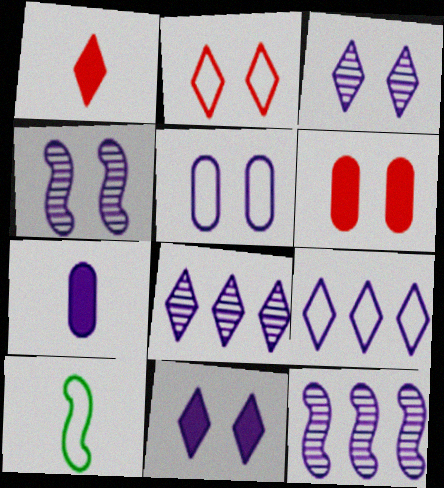[[4, 5, 11], 
[4, 7, 9], 
[6, 8, 10]]